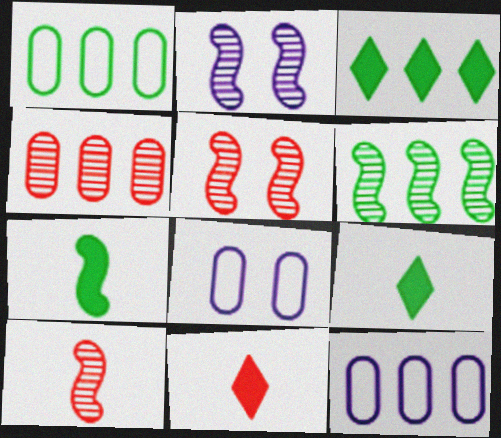[[1, 2, 11], 
[1, 3, 6], 
[2, 6, 10], 
[3, 8, 10], 
[5, 9, 12], 
[6, 8, 11]]